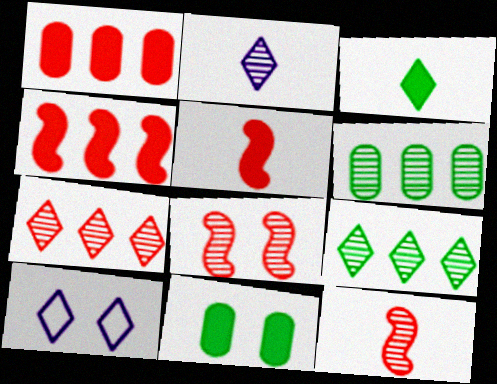[[2, 6, 8], 
[3, 7, 10], 
[5, 6, 10], 
[8, 10, 11]]